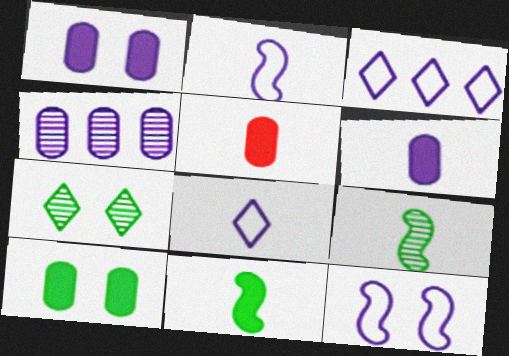[[5, 8, 9]]